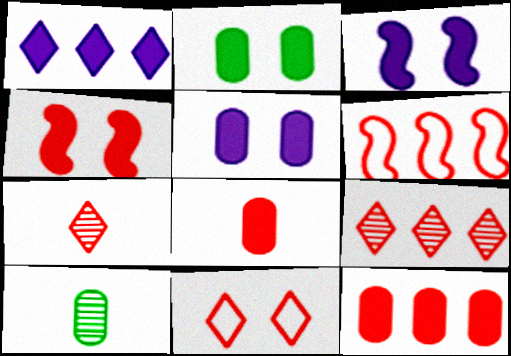[[6, 9, 12]]